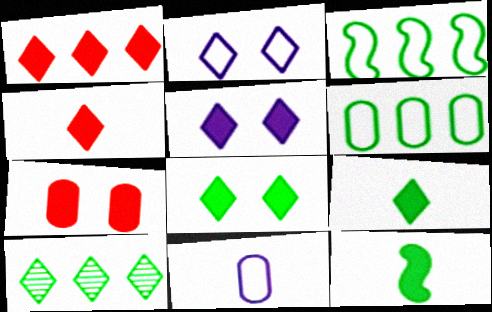[[1, 5, 9], 
[2, 4, 10]]